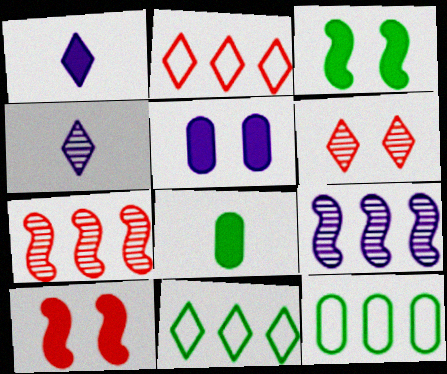[[1, 6, 11], 
[4, 10, 12]]